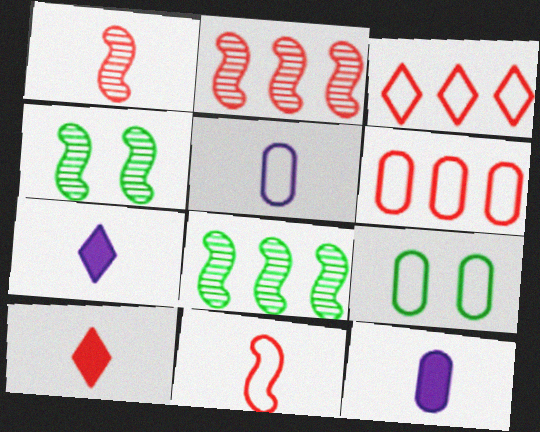[[2, 7, 9], 
[3, 4, 12], 
[4, 6, 7], 
[5, 6, 9]]